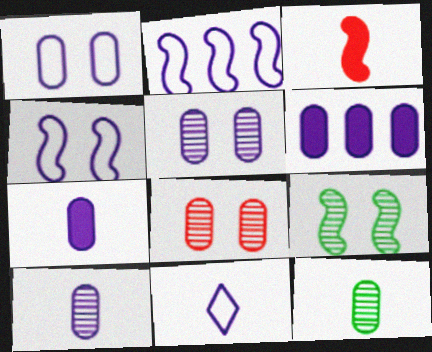[[1, 2, 11], 
[1, 6, 10], 
[2, 3, 9], 
[3, 11, 12]]